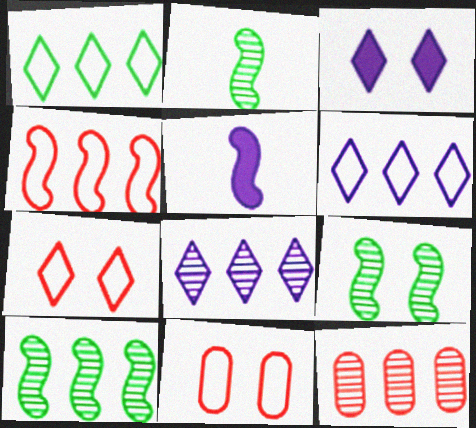[[2, 9, 10], 
[3, 9, 11], 
[4, 5, 9], 
[8, 10, 12]]